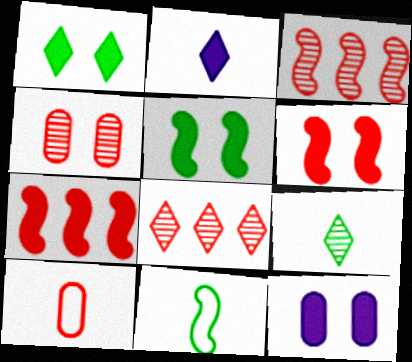[[1, 6, 12], 
[6, 8, 10], 
[8, 11, 12]]